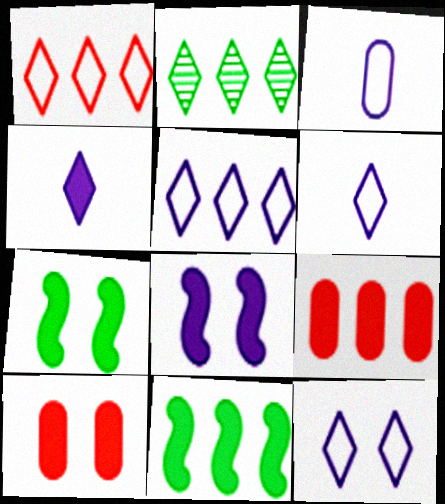[[4, 7, 9], 
[4, 10, 11], 
[5, 6, 12]]